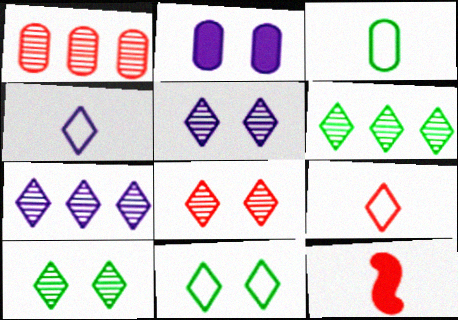[[1, 2, 3], 
[5, 8, 10]]